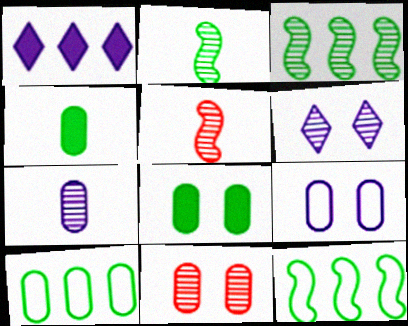[[8, 9, 11]]